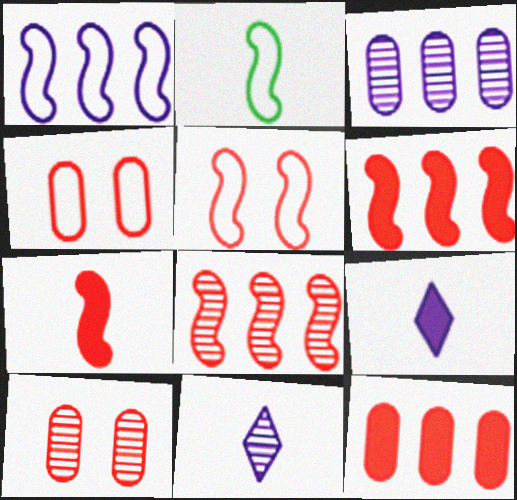[[1, 2, 5], 
[5, 7, 8]]